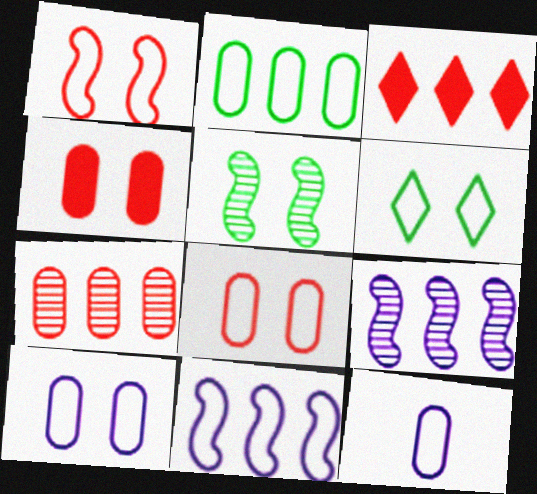[[1, 6, 10], 
[2, 3, 9], 
[2, 8, 12], 
[3, 5, 12]]